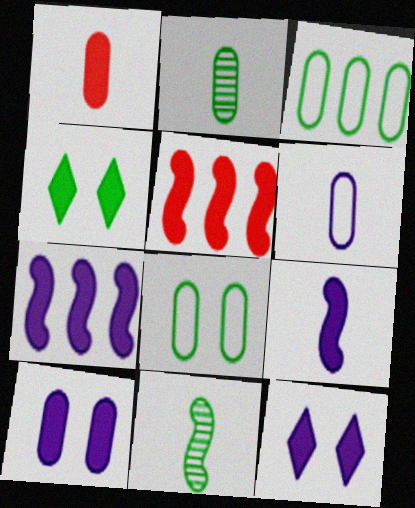[[1, 2, 6], 
[1, 4, 7], 
[3, 4, 11]]